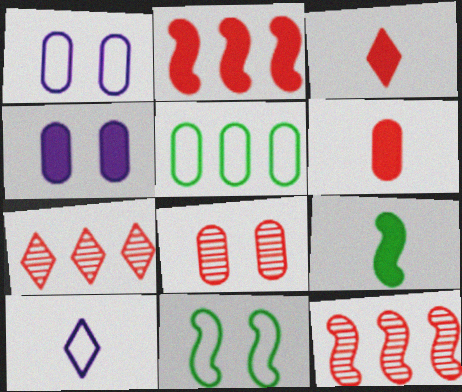[[1, 7, 9]]